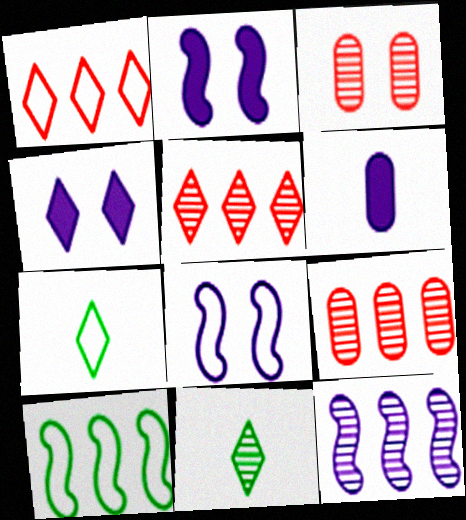[[1, 4, 11], 
[2, 7, 9], 
[3, 11, 12], 
[4, 5, 7]]